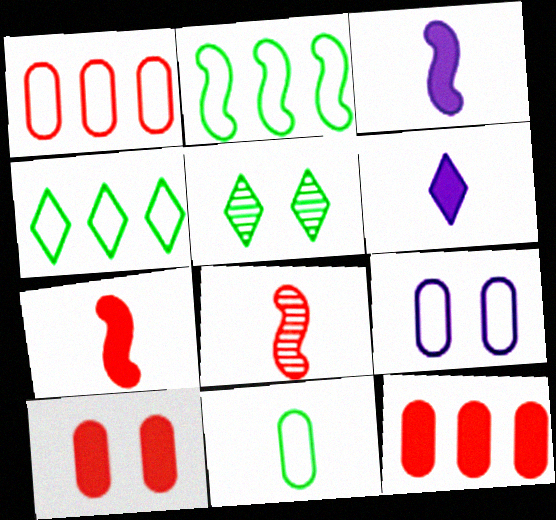[[1, 3, 5], 
[1, 9, 11], 
[6, 8, 11]]